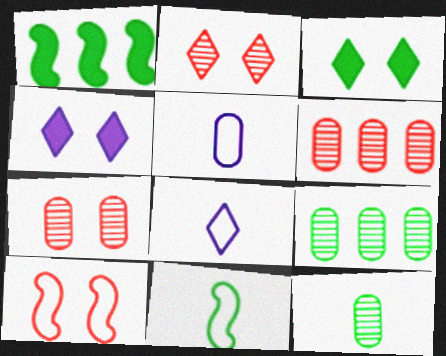[[1, 2, 5], 
[1, 7, 8], 
[3, 9, 11], 
[4, 6, 11]]